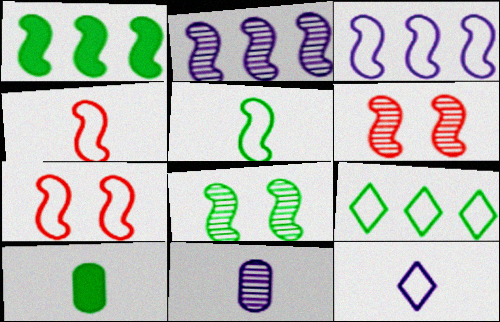[[1, 5, 8], 
[3, 5, 7], 
[8, 9, 10]]